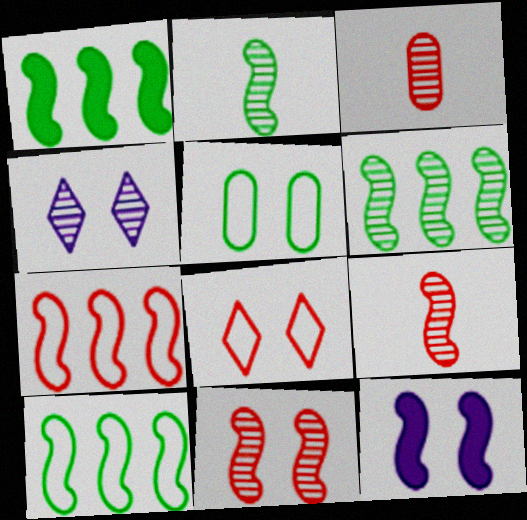[[1, 6, 10], 
[2, 7, 12], 
[3, 4, 6], 
[9, 10, 12]]